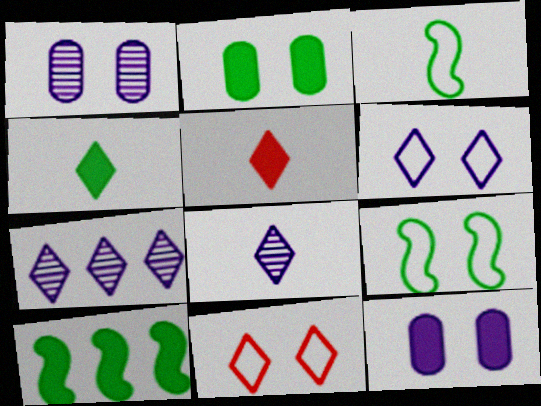[[2, 4, 10], 
[4, 7, 11], 
[5, 10, 12]]